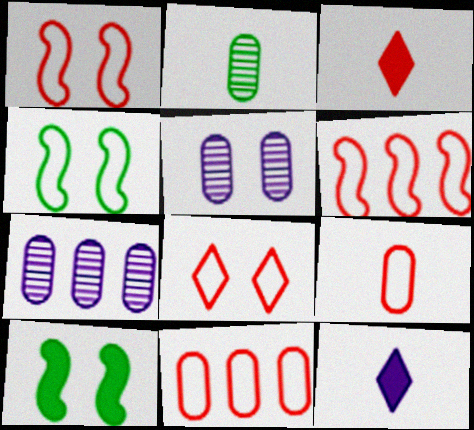[[3, 4, 7], 
[5, 8, 10], 
[6, 8, 9]]